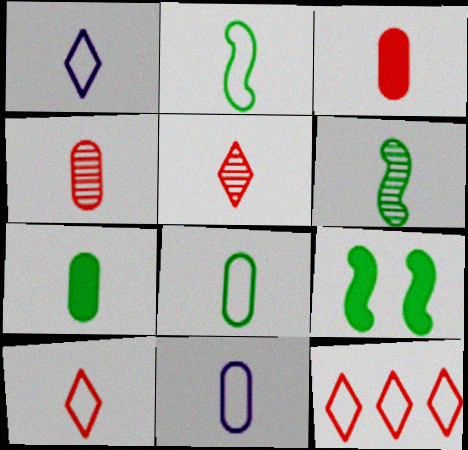[[1, 3, 6], 
[2, 10, 11], 
[4, 7, 11]]